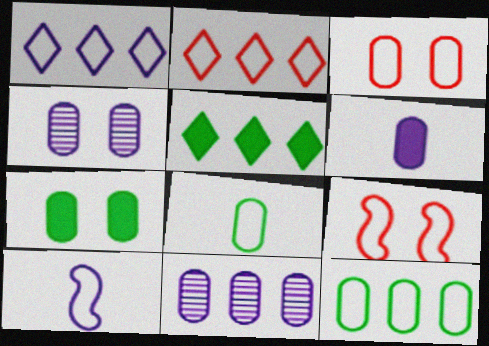[[1, 8, 9], 
[3, 4, 7]]